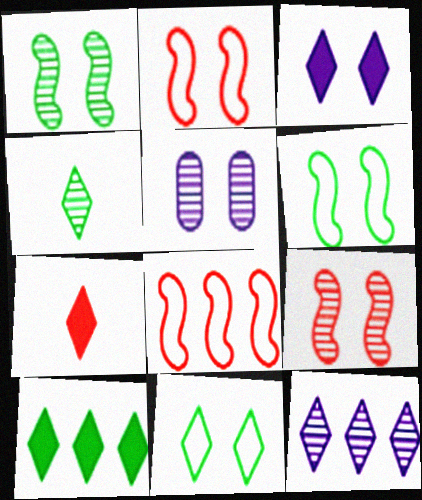[[3, 7, 10], 
[4, 10, 11], 
[7, 11, 12]]